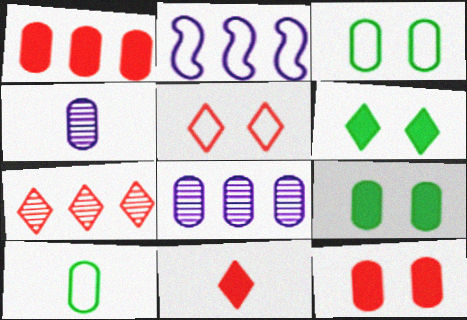[[1, 3, 4], 
[2, 5, 10], 
[5, 7, 11], 
[8, 10, 12]]